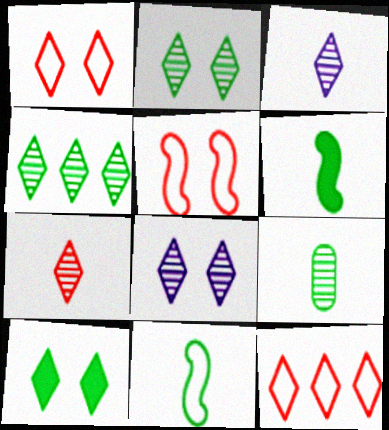[[1, 8, 10], 
[3, 10, 12], 
[4, 7, 8]]